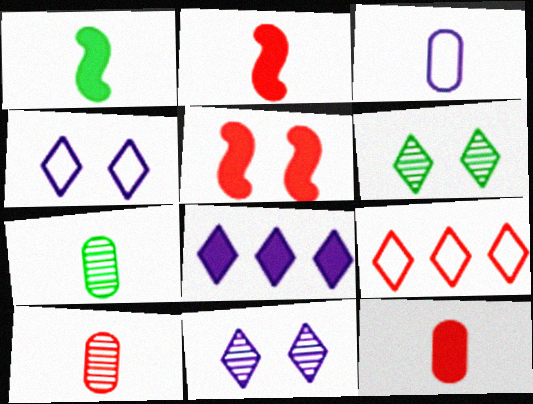[[3, 7, 12], 
[5, 9, 10]]